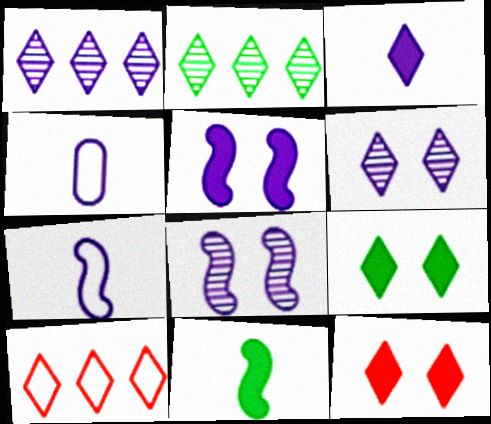[[1, 4, 5]]